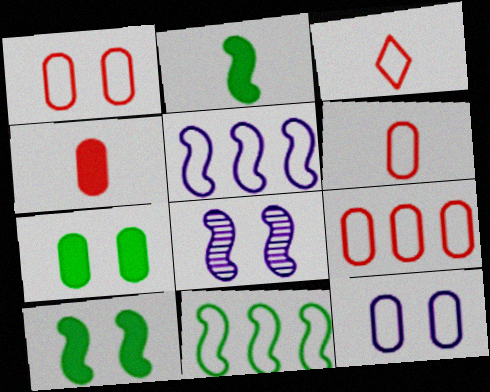[[1, 6, 9], 
[3, 11, 12]]